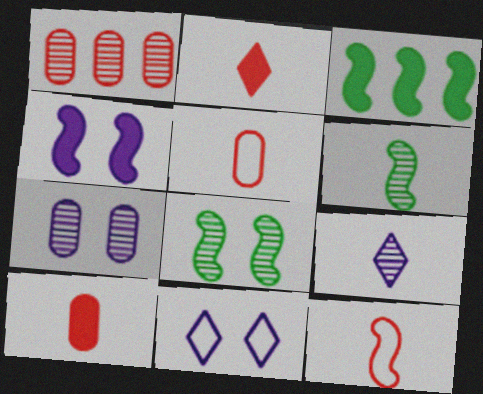[[1, 8, 9], 
[4, 7, 11]]